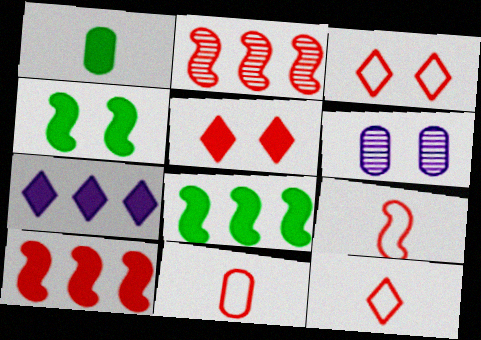[[2, 5, 11], 
[3, 4, 6], 
[6, 8, 12], 
[9, 11, 12]]